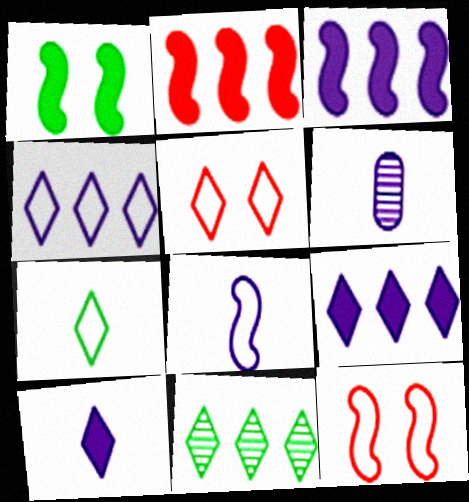[[4, 5, 7], 
[5, 10, 11], 
[6, 8, 10]]